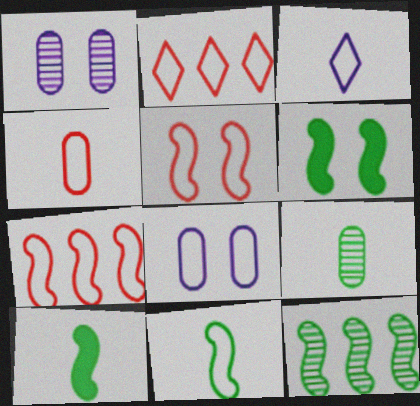[[1, 2, 10], 
[2, 4, 5], 
[2, 8, 11], 
[3, 4, 11], 
[6, 11, 12]]